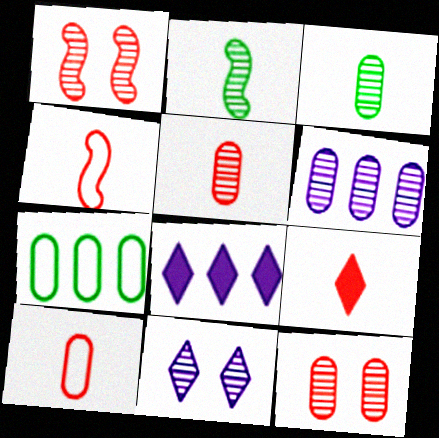[[3, 6, 12], 
[4, 5, 9]]